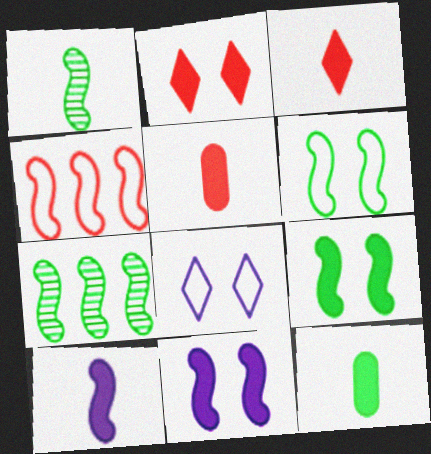[[1, 4, 11], 
[3, 10, 12], 
[5, 7, 8]]